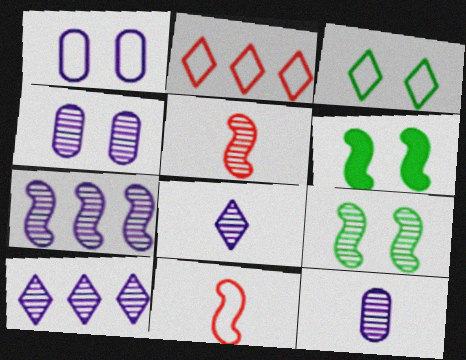[[2, 6, 12], 
[4, 7, 8], 
[5, 7, 9], 
[6, 7, 11]]